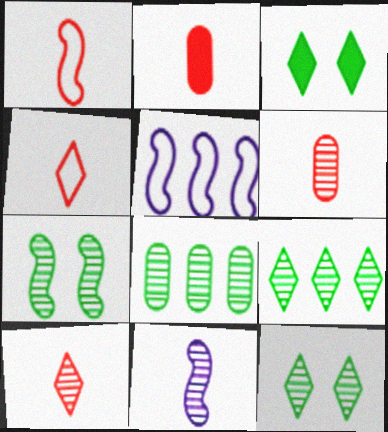[[1, 2, 10], 
[2, 5, 12], 
[3, 5, 6]]